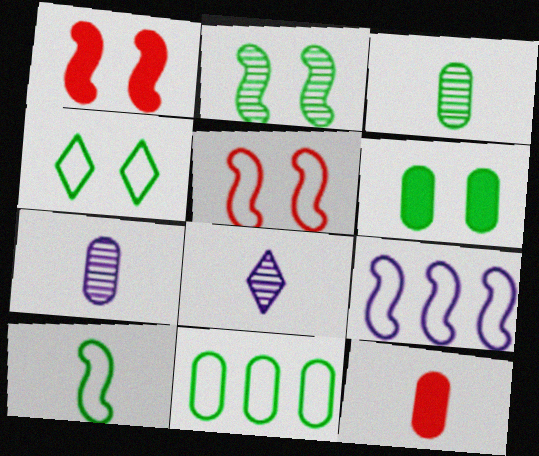[[1, 8, 11], 
[2, 4, 6], 
[3, 6, 11], 
[4, 10, 11], 
[5, 9, 10], 
[8, 10, 12]]